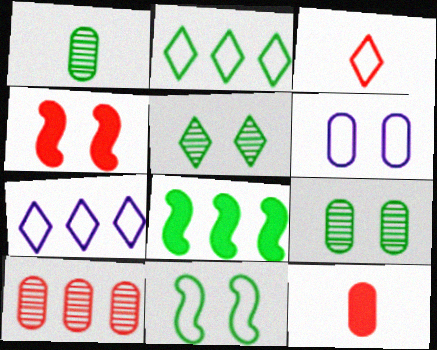[[1, 4, 7], 
[3, 4, 10], 
[4, 5, 6], 
[7, 8, 10]]